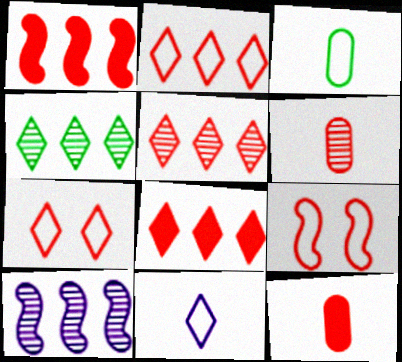[[1, 6, 7], 
[2, 5, 8], 
[5, 9, 12], 
[6, 8, 9]]